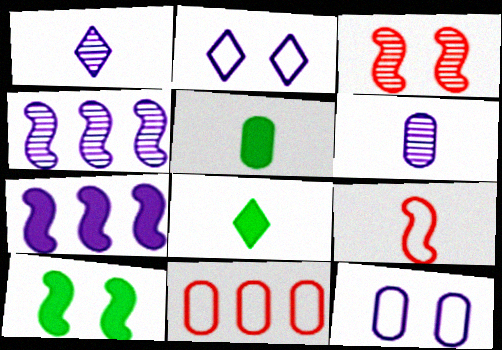[[1, 5, 9], 
[1, 7, 12], 
[1, 10, 11], 
[2, 6, 7], 
[4, 9, 10], 
[6, 8, 9]]